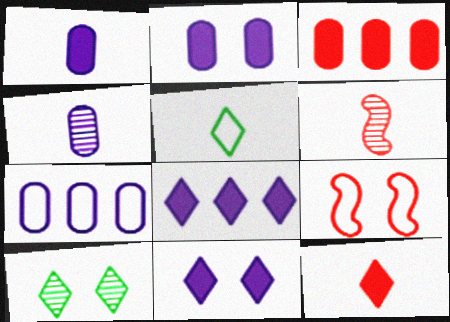[[1, 5, 6], 
[2, 4, 7], 
[2, 9, 10], 
[5, 7, 9]]